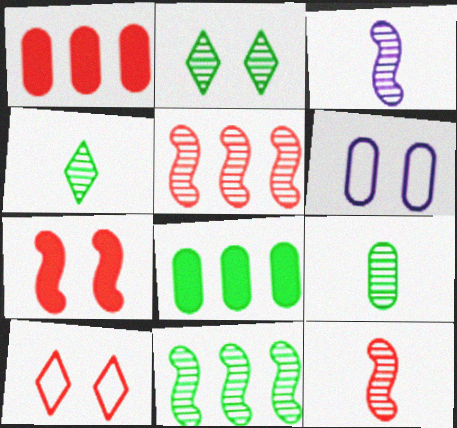[[1, 6, 9], 
[1, 10, 12], 
[2, 6, 7], 
[2, 9, 11], 
[3, 8, 10]]